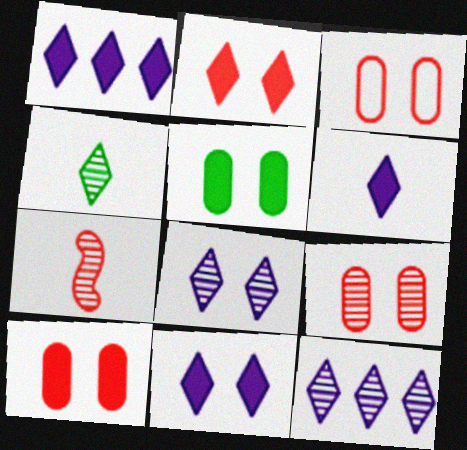[[1, 6, 11], 
[3, 9, 10]]